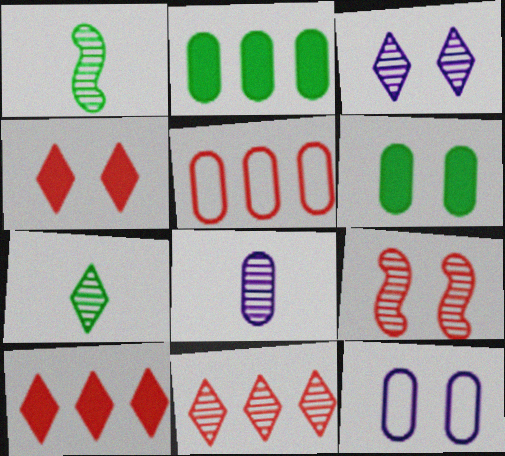[[1, 10, 12], 
[3, 7, 11], 
[5, 6, 8]]